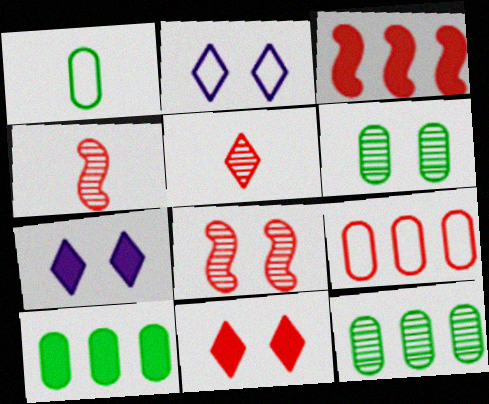[[1, 6, 10], 
[2, 4, 10], 
[4, 9, 11]]